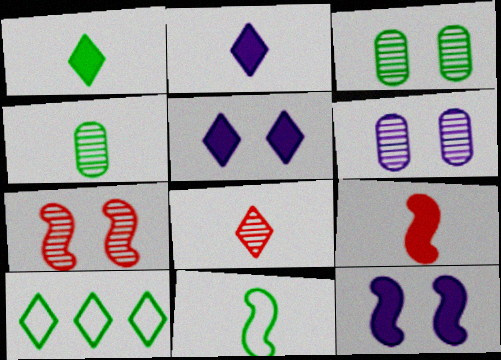[[1, 4, 11], 
[5, 8, 10], 
[6, 9, 10]]